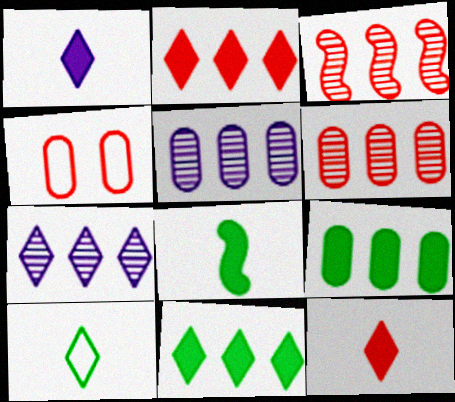[[3, 4, 12], 
[4, 7, 8]]